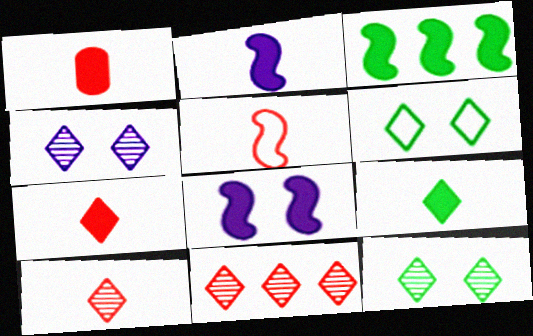[[1, 2, 9], 
[1, 5, 10]]